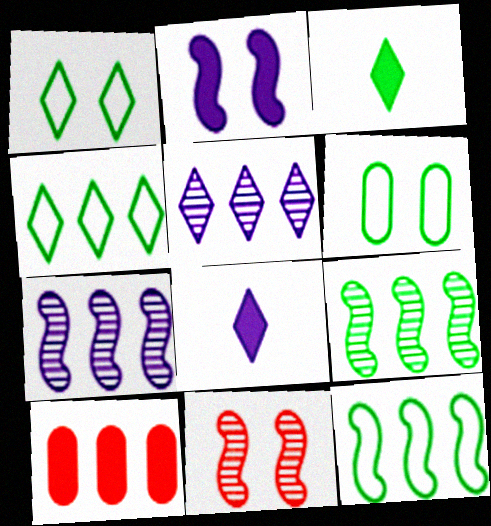[[2, 3, 10], 
[3, 6, 9], 
[4, 7, 10], 
[5, 10, 12]]